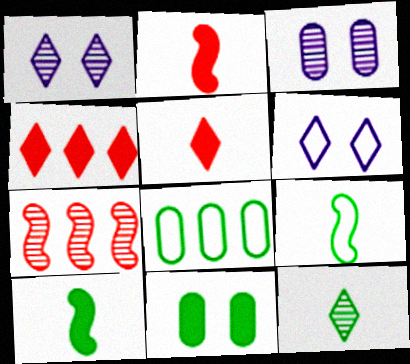[[1, 2, 8], 
[3, 4, 9], 
[3, 7, 12], 
[4, 6, 12]]